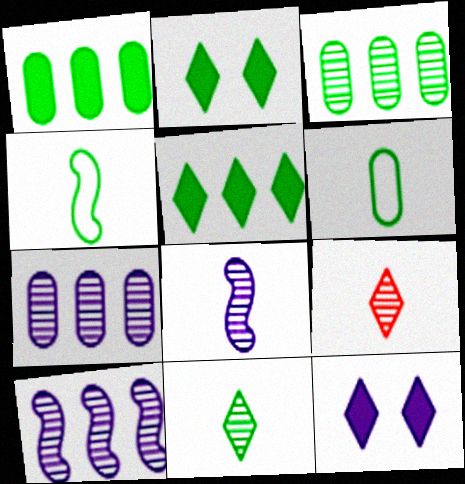[[2, 3, 4]]